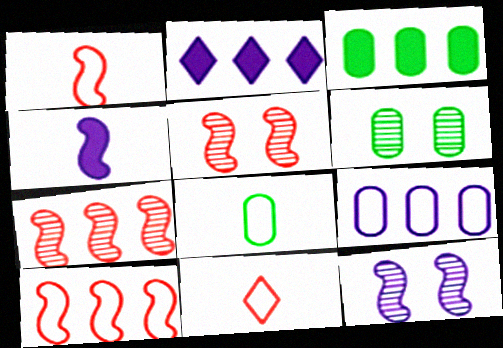[[1, 2, 6], 
[2, 5, 8], 
[3, 6, 8], 
[3, 11, 12]]